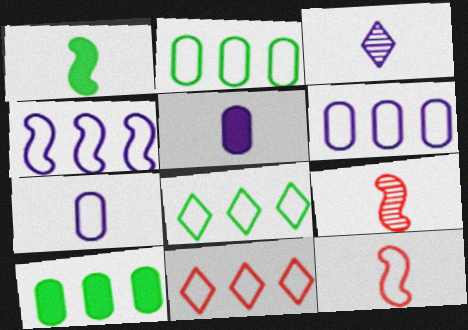[[2, 4, 11]]